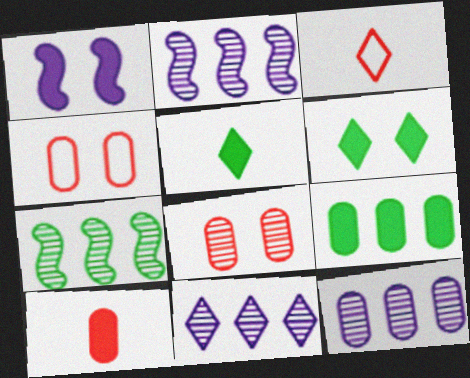[[2, 4, 5], 
[2, 11, 12], 
[3, 6, 11]]